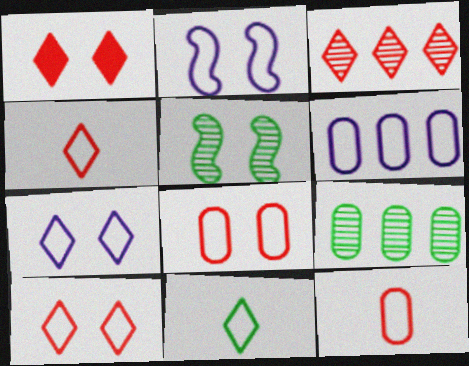[[1, 3, 4]]